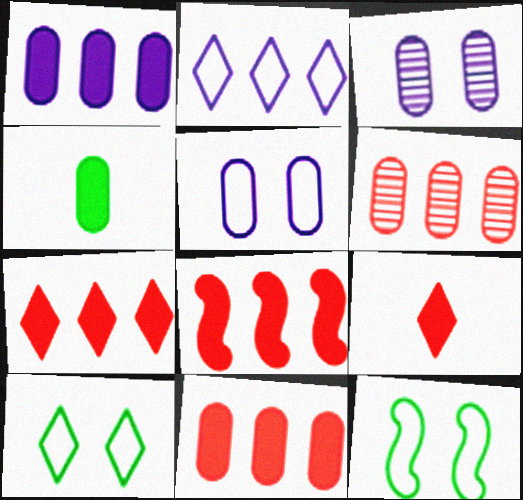[[4, 5, 6], 
[7, 8, 11]]